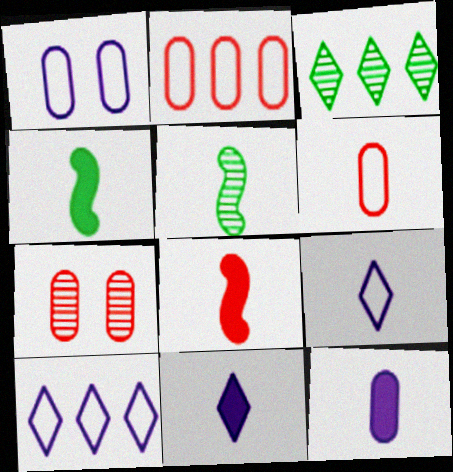[[1, 3, 8], 
[4, 7, 10], 
[5, 6, 11]]